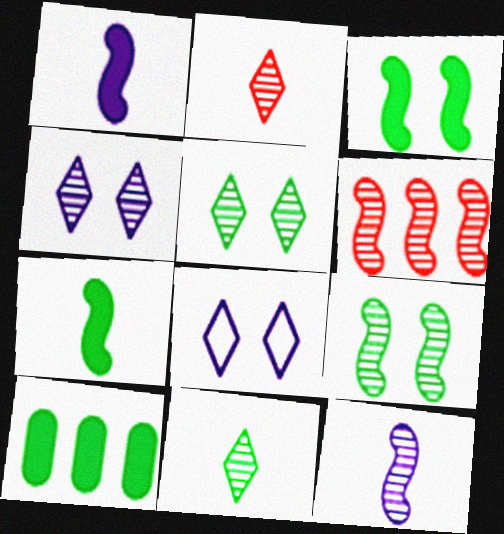[[6, 9, 12]]